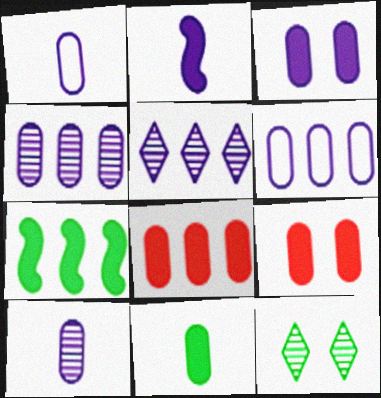[[1, 3, 4], 
[3, 6, 10], 
[3, 8, 11]]